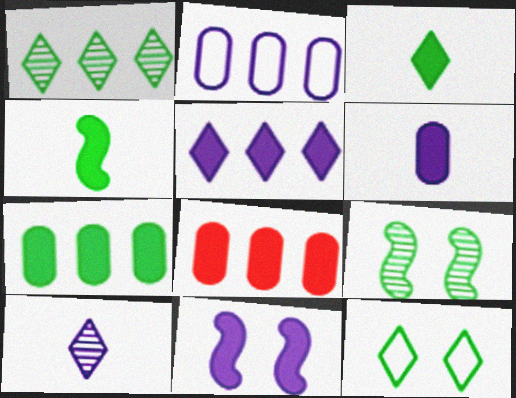[[1, 3, 12], 
[2, 10, 11], 
[3, 8, 11], 
[5, 6, 11]]